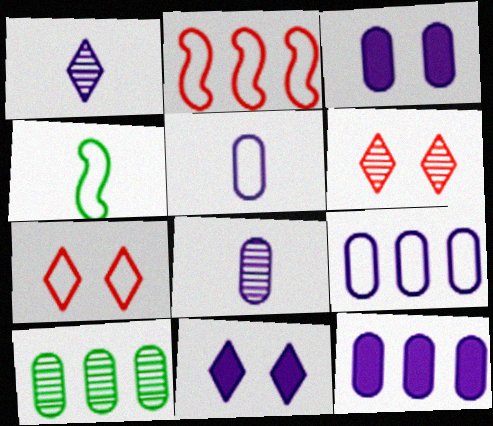[[3, 8, 9], 
[4, 6, 12], 
[4, 7, 9]]